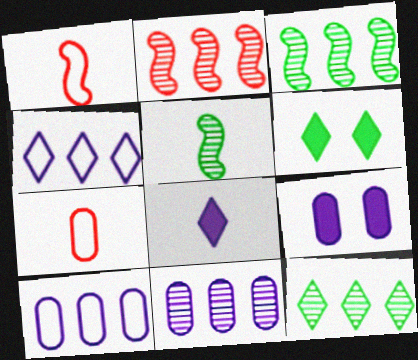[[1, 6, 11], 
[1, 9, 12], 
[2, 11, 12], 
[5, 7, 8]]